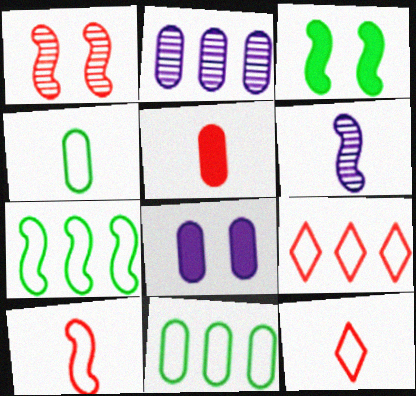[[1, 5, 9], 
[2, 3, 12]]